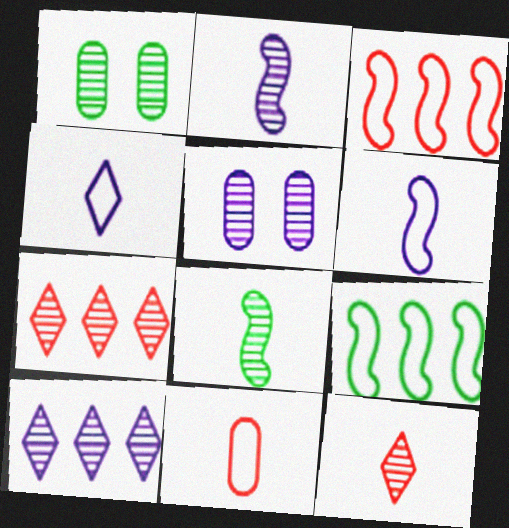[[1, 2, 7], 
[2, 5, 10], 
[5, 7, 8]]